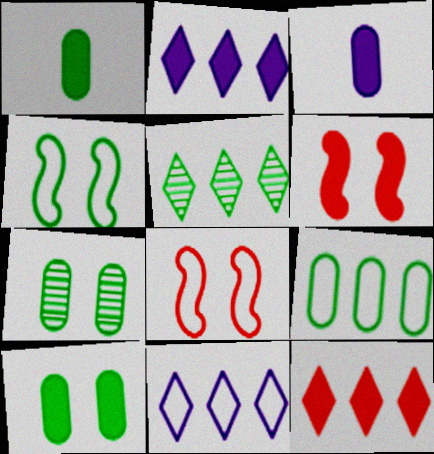[[1, 2, 6], 
[1, 4, 5], 
[1, 7, 9], 
[3, 5, 8], 
[5, 11, 12]]